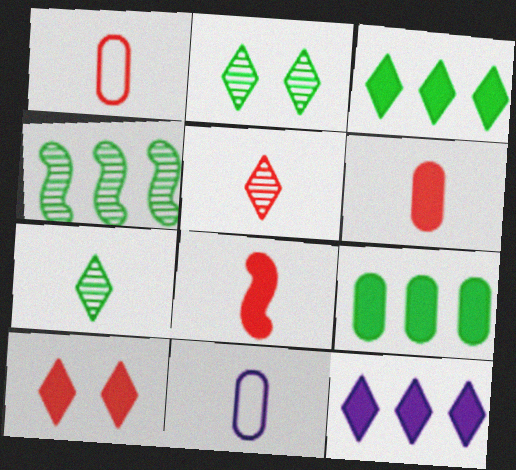[[1, 5, 8], 
[4, 10, 11], 
[7, 8, 11]]